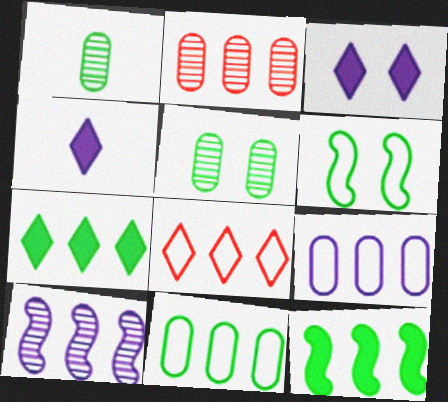[[1, 6, 7], 
[2, 4, 6]]